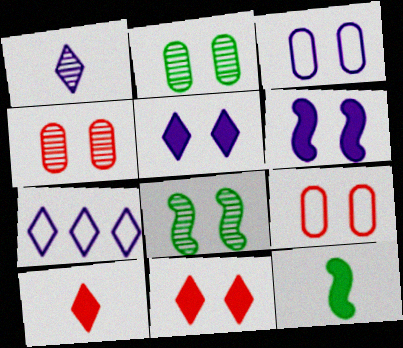[[1, 5, 7], 
[3, 8, 11], 
[4, 7, 12], 
[5, 8, 9]]